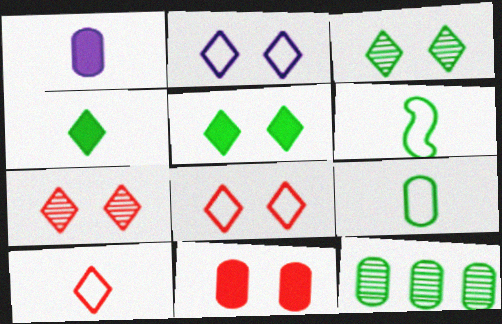[[2, 5, 7], 
[5, 6, 12]]